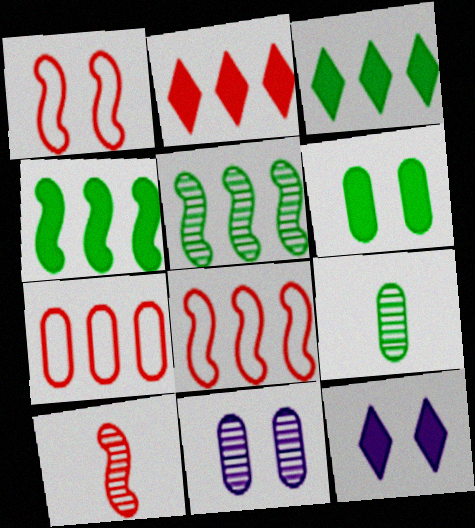[[8, 9, 12]]